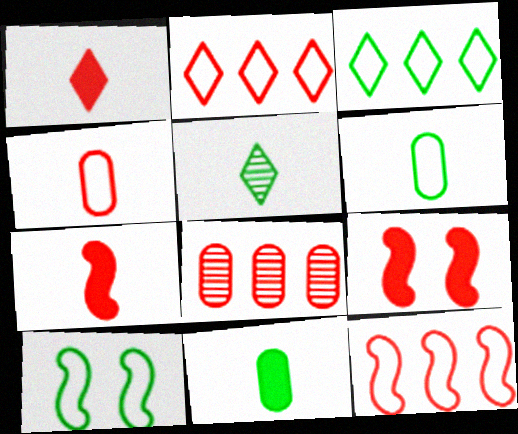[[3, 6, 10]]